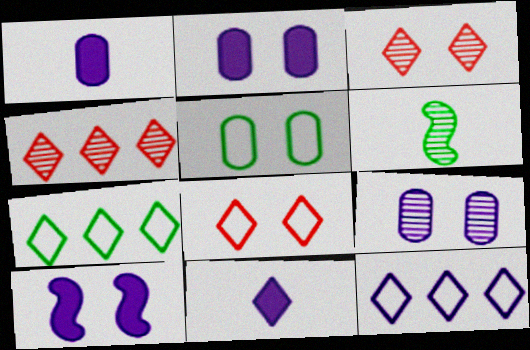[[3, 5, 10], 
[3, 7, 11], 
[4, 6, 9]]